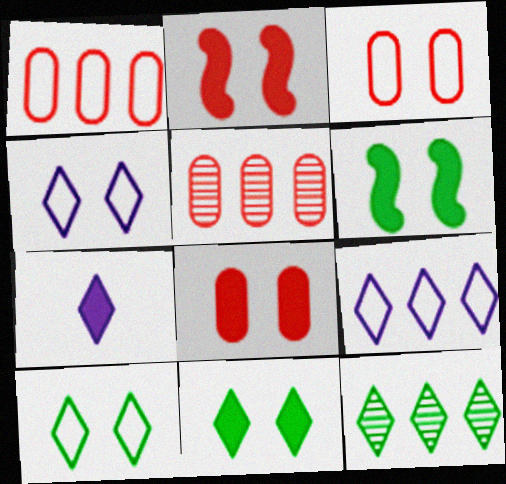[]